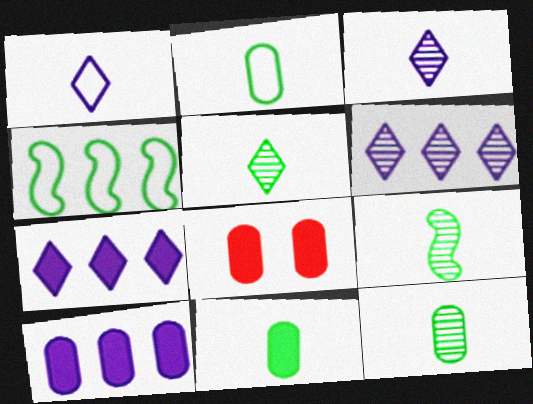[[2, 11, 12], 
[3, 4, 8], 
[5, 9, 12], 
[8, 10, 11]]